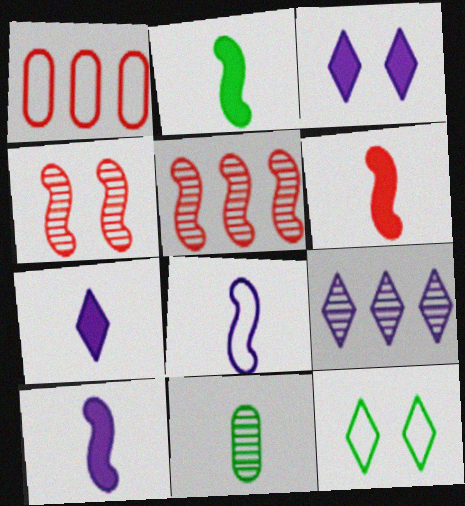[[1, 8, 12], 
[2, 6, 10], 
[4, 9, 11]]